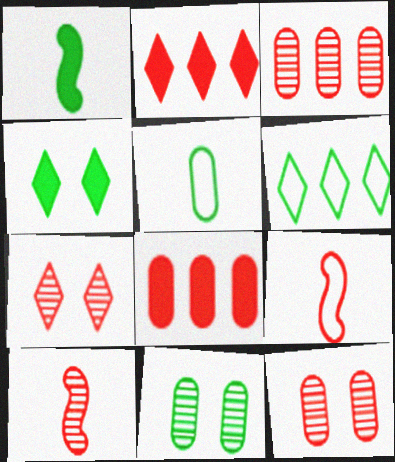[[1, 6, 11], 
[2, 9, 12], 
[3, 7, 10], 
[7, 8, 9]]